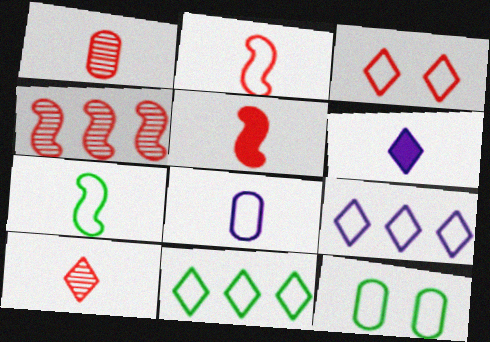[[1, 6, 7], 
[2, 9, 12], 
[4, 6, 12], 
[7, 11, 12]]